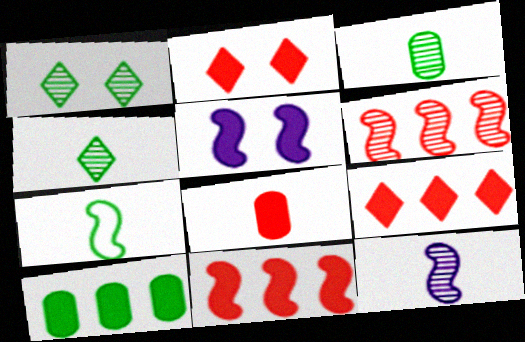[[1, 7, 10], 
[2, 8, 11], 
[5, 6, 7]]